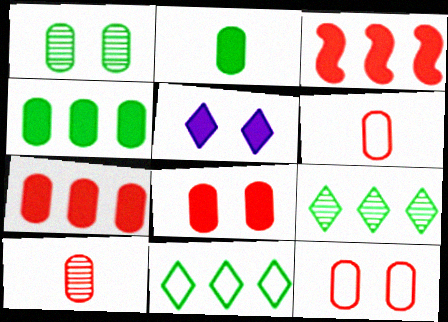[[2, 3, 5], 
[7, 10, 12]]